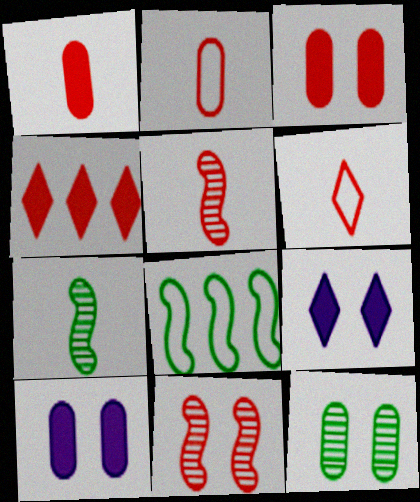[[1, 5, 6], 
[2, 4, 11]]